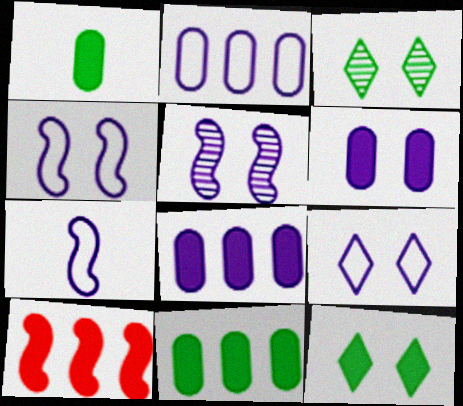[[2, 7, 9], 
[5, 6, 9]]